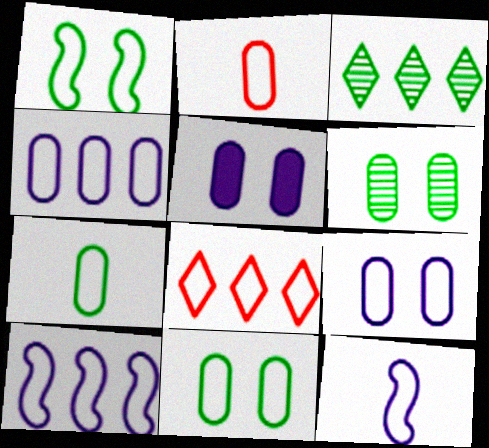[[2, 4, 11], 
[8, 11, 12]]